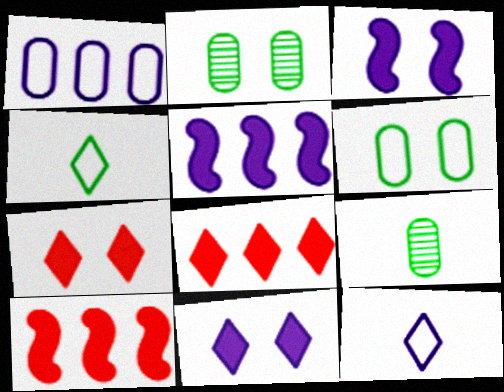[[2, 10, 12]]